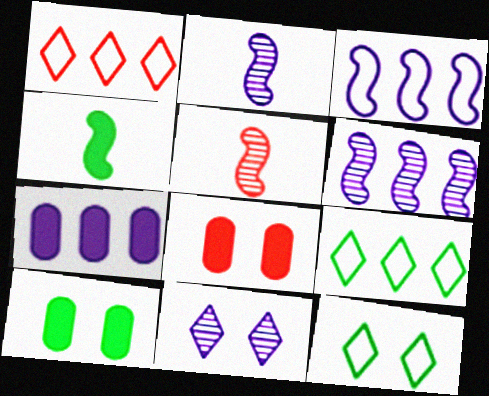[[1, 2, 10], 
[1, 5, 8], 
[2, 8, 9], 
[5, 7, 12]]